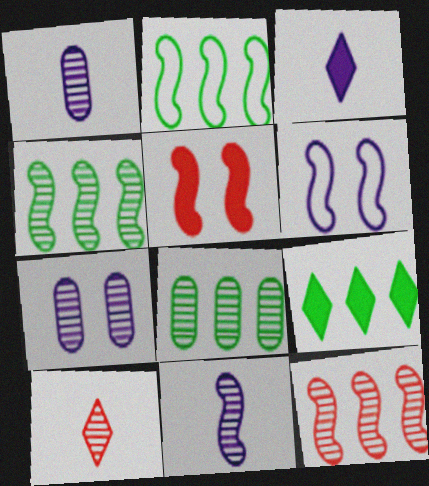[[2, 5, 11], 
[2, 8, 9], 
[4, 7, 10]]